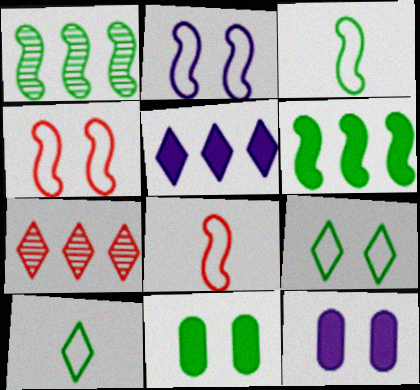[[1, 10, 11], 
[3, 7, 12]]